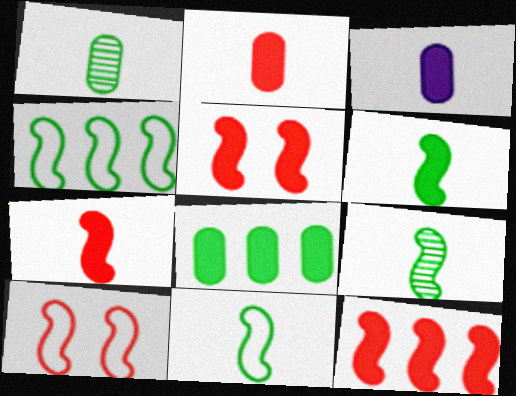[[5, 7, 12], 
[6, 9, 11]]